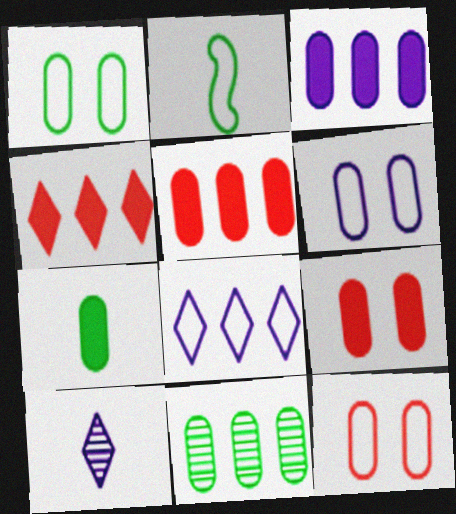[[1, 6, 12], 
[1, 7, 11], 
[2, 8, 12], 
[3, 7, 9]]